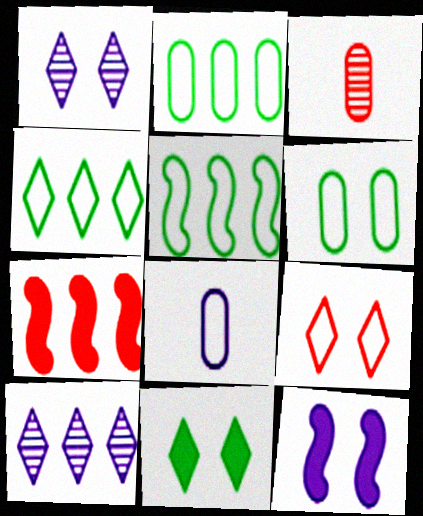[[1, 9, 11], 
[2, 4, 5], 
[2, 7, 10], 
[3, 4, 12], 
[3, 7, 9], 
[5, 8, 9], 
[8, 10, 12]]